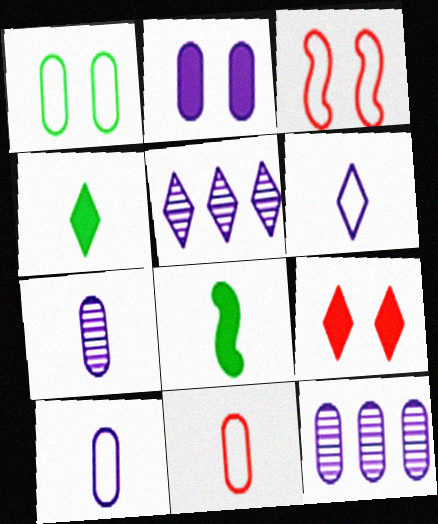[[2, 10, 12], 
[3, 4, 12]]